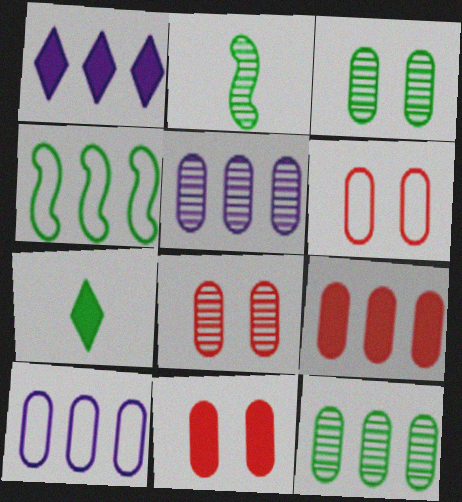[[1, 2, 6], 
[3, 4, 7], 
[6, 8, 11], 
[9, 10, 12]]